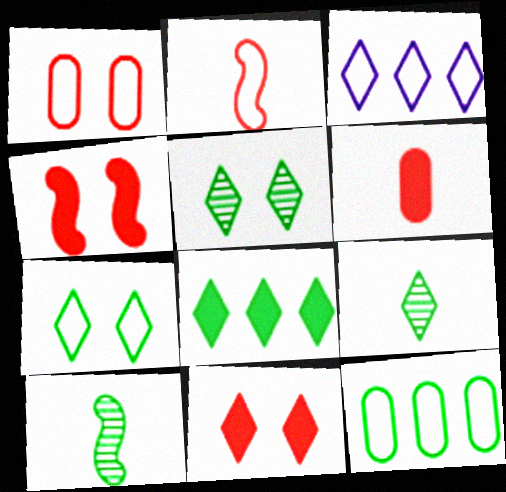[[3, 9, 11], 
[7, 8, 9]]